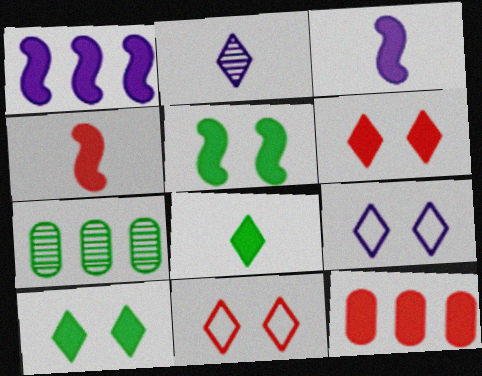[[1, 4, 5], 
[3, 7, 11], 
[3, 10, 12], 
[4, 6, 12], 
[4, 7, 9]]